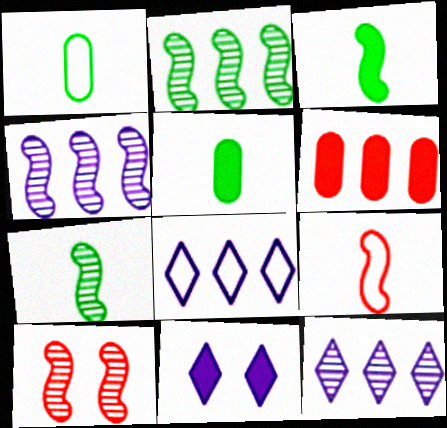[[2, 6, 8], 
[3, 6, 11], 
[4, 7, 10], 
[5, 8, 10]]